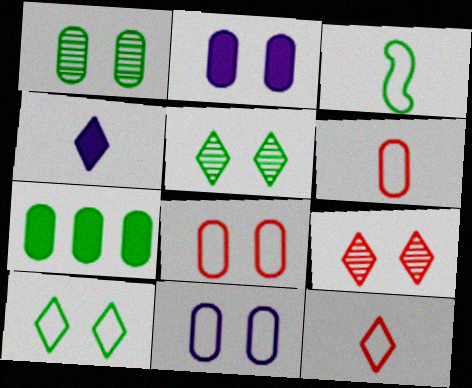[[1, 2, 8], 
[3, 5, 7]]